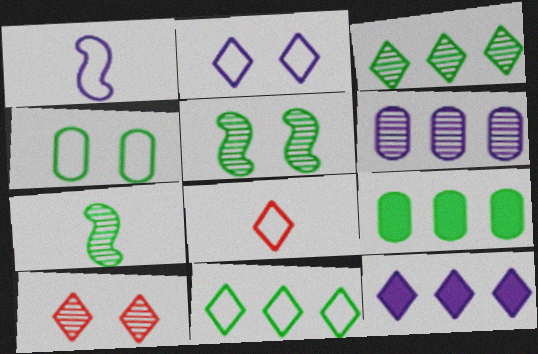[[1, 9, 10], 
[2, 8, 11], 
[6, 7, 10]]